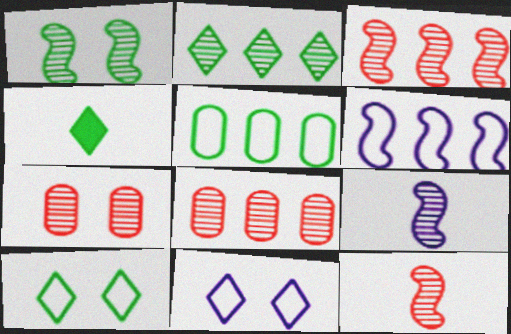[[1, 3, 9], 
[1, 4, 5], 
[2, 4, 10], 
[2, 7, 9], 
[4, 6, 7]]